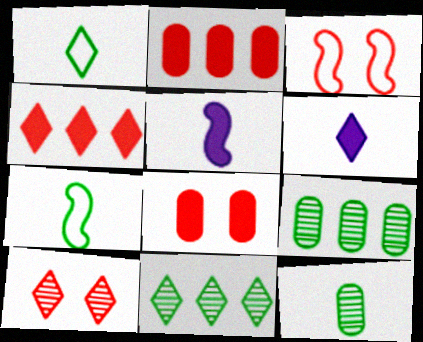[[3, 6, 9], 
[3, 8, 10]]